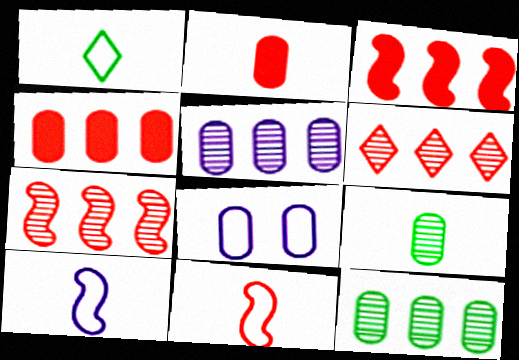[[2, 8, 12], 
[4, 8, 9]]